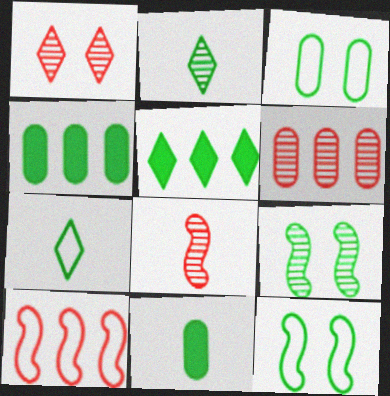[[1, 6, 8], 
[2, 4, 12], 
[4, 7, 9]]